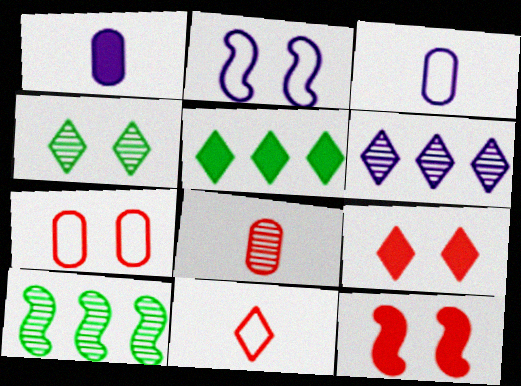[[1, 2, 6], 
[1, 5, 12], 
[2, 5, 8], 
[3, 9, 10]]